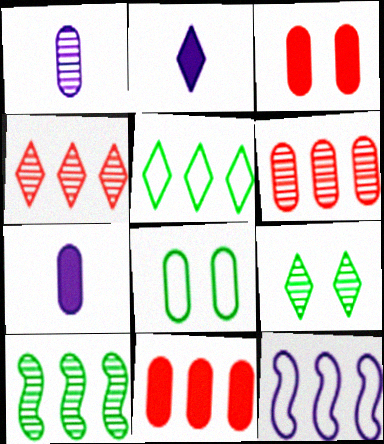[[1, 8, 11], 
[6, 7, 8]]